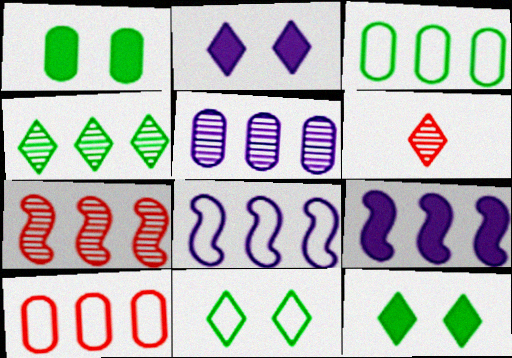[[1, 6, 8], 
[4, 5, 7], 
[4, 9, 10]]